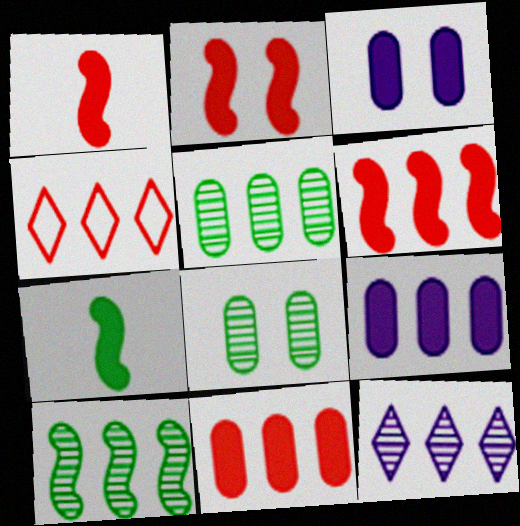[[1, 2, 6], 
[4, 9, 10]]